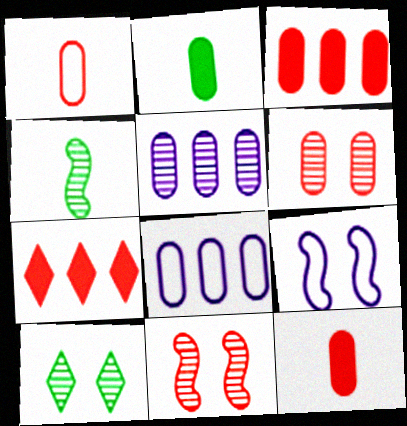[[1, 3, 6], 
[1, 7, 11], 
[2, 6, 8]]